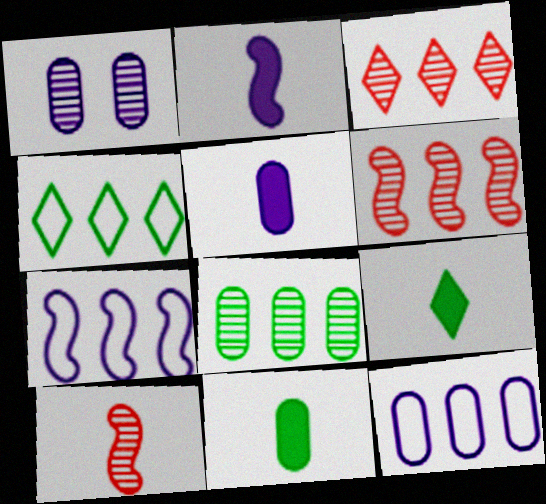[[1, 5, 12]]